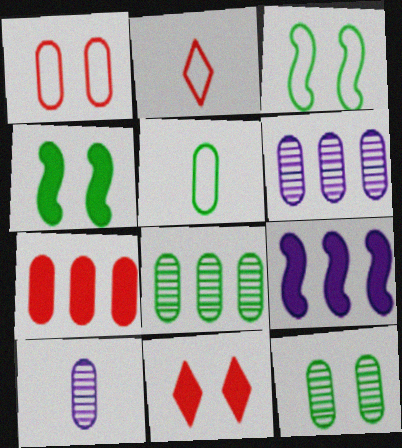[[2, 4, 6], 
[2, 9, 12]]